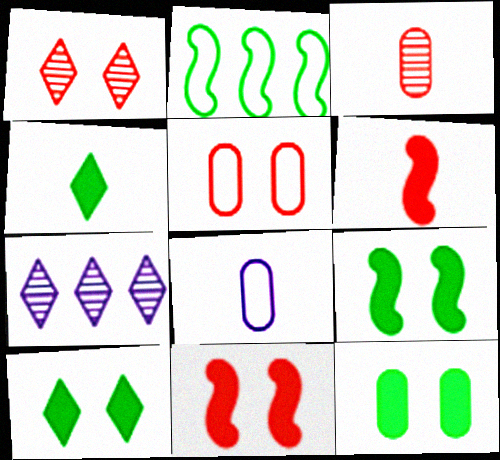[[1, 5, 11], 
[9, 10, 12]]